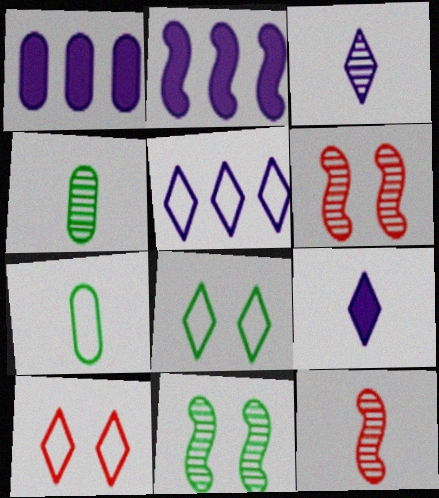[[1, 8, 12], 
[2, 4, 10], 
[3, 4, 12], 
[7, 9, 12]]